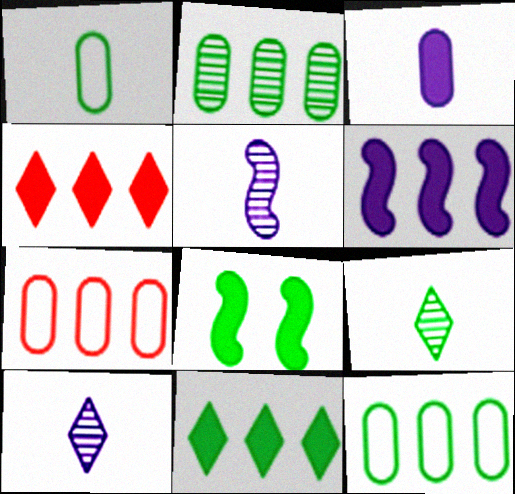[[3, 4, 8], 
[7, 8, 10], 
[8, 9, 12]]